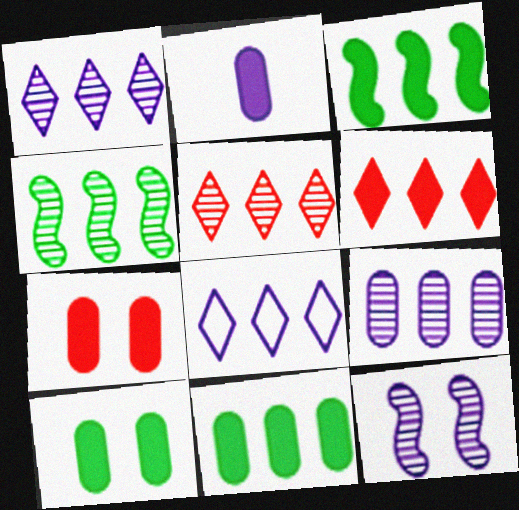[[2, 7, 11], 
[2, 8, 12], 
[4, 5, 9]]